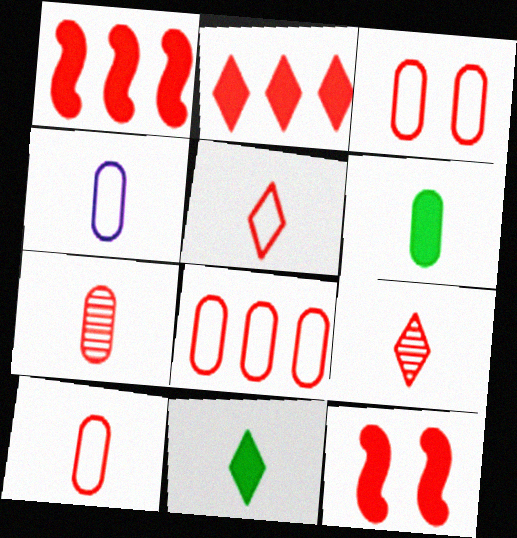[[1, 3, 9], 
[3, 8, 10], 
[4, 6, 7], 
[8, 9, 12]]